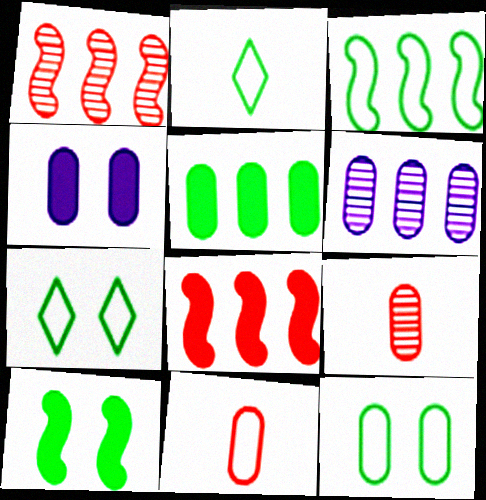[[1, 2, 4], 
[2, 3, 12]]